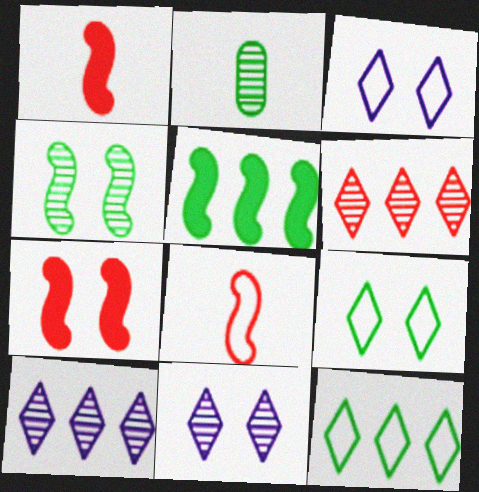[[2, 5, 9]]